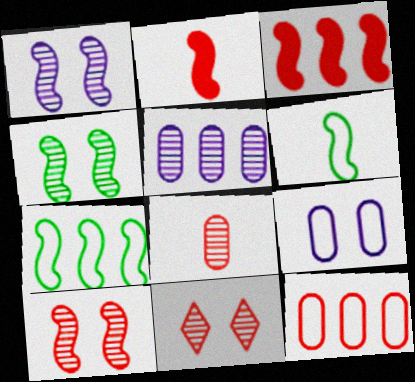[[1, 2, 7], 
[1, 3, 6], 
[1, 4, 10], 
[2, 11, 12]]